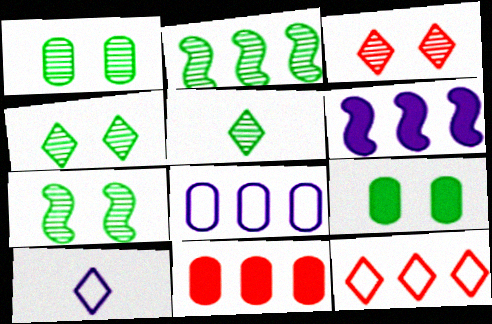[[1, 2, 5], 
[1, 4, 7], 
[7, 10, 11]]